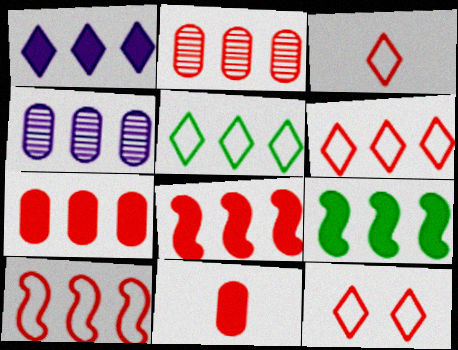[[1, 7, 9], 
[2, 6, 8], 
[3, 6, 12], 
[4, 5, 8], 
[4, 6, 9]]